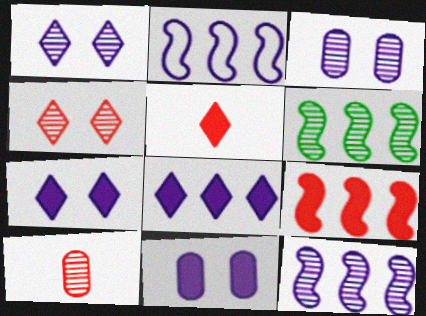[[1, 6, 10], 
[2, 6, 9]]